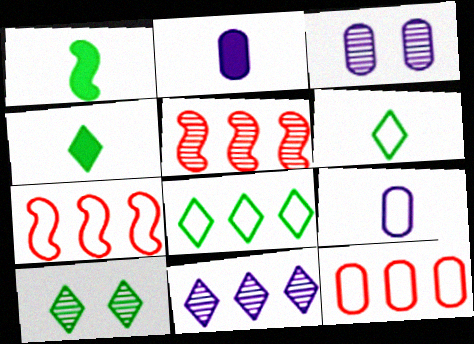[[2, 7, 10], 
[3, 4, 7], 
[4, 8, 10]]